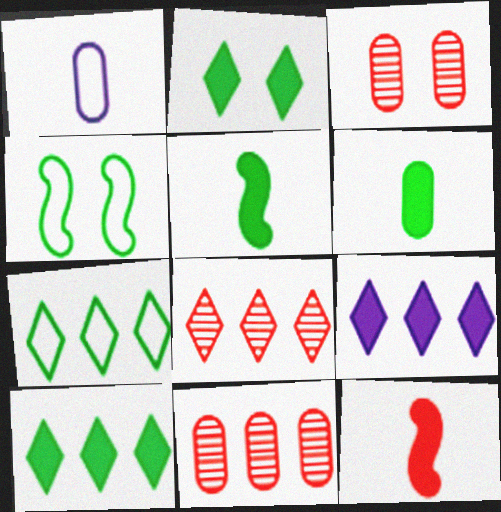[[7, 8, 9]]